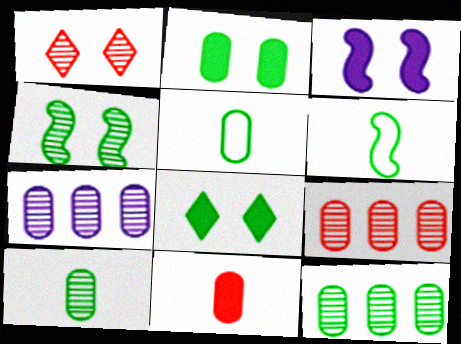[[2, 5, 12], 
[6, 8, 12], 
[7, 9, 12]]